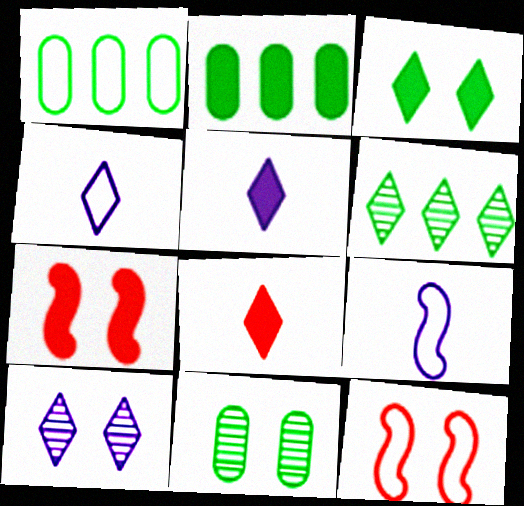[[1, 4, 12], 
[2, 5, 7]]